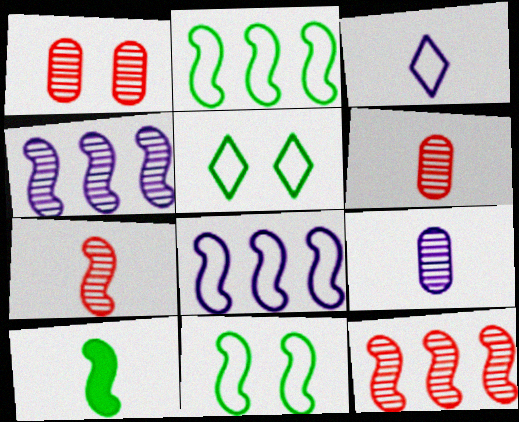[[3, 6, 10]]